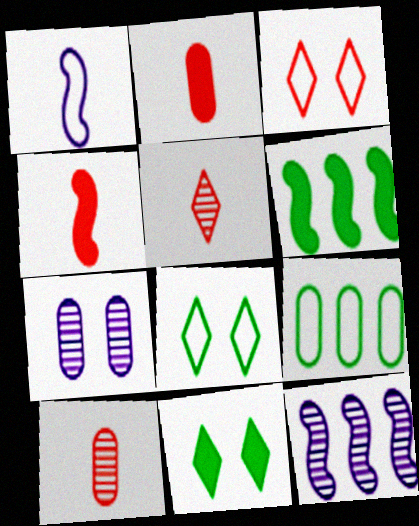[[1, 3, 9], 
[2, 7, 9], 
[2, 8, 12]]